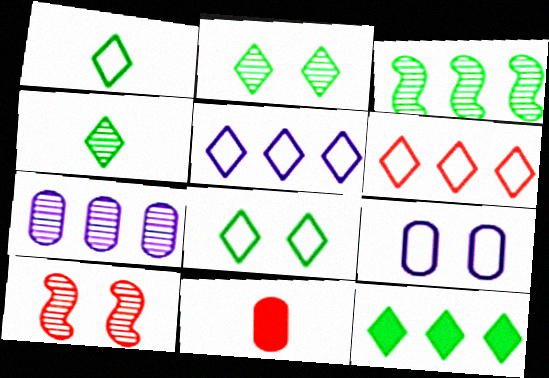[[1, 2, 12], 
[4, 7, 10], 
[4, 8, 12], 
[6, 10, 11]]